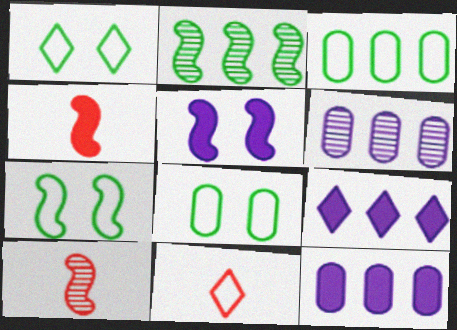[[1, 4, 6], 
[1, 7, 8], 
[1, 10, 12], 
[8, 9, 10]]